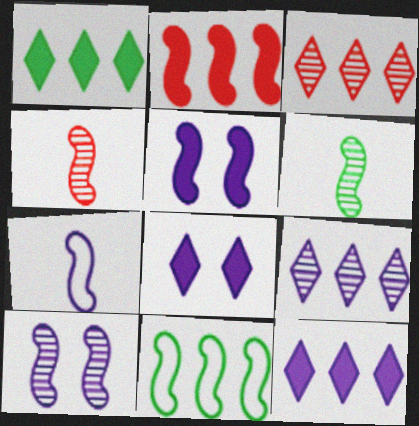[[4, 5, 11]]